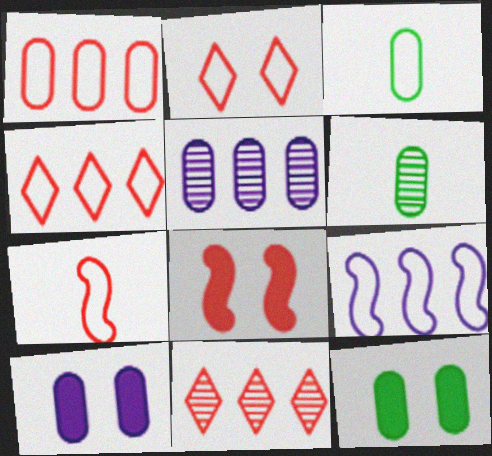[[1, 2, 7], 
[1, 6, 10], 
[2, 3, 9]]